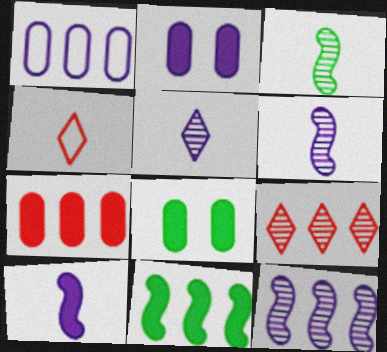[[1, 9, 11], 
[4, 8, 12]]